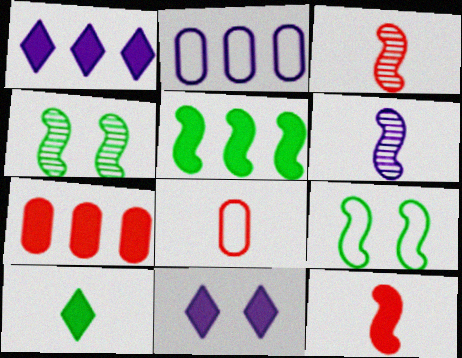[[1, 4, 8], 
[1, 5, 7], 
[2, 6, 11], 
[6, 8, 10]]